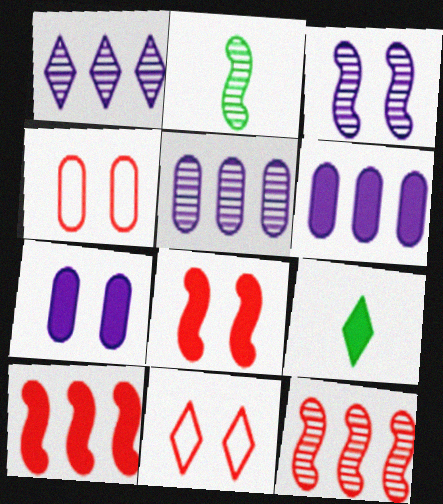[[1, 9, 11], 
[2, 3, 12], 
[2, 6, 11], 
[6, 8, 9], 
[7, 9, 10]]